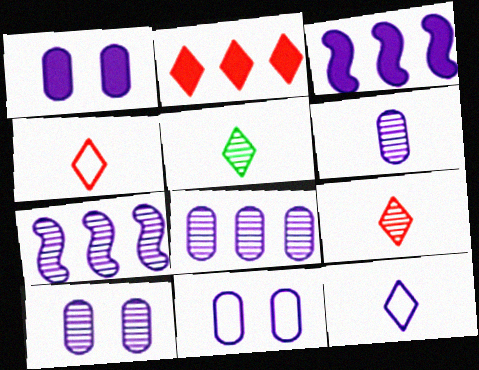[[1, 7, 12], 
[1, 10, 11], 
[3, 10, 12], 
[6, 8, 10]]